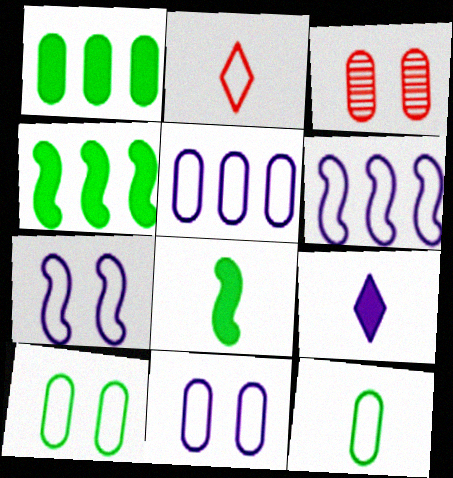[[2, 6, 10]]